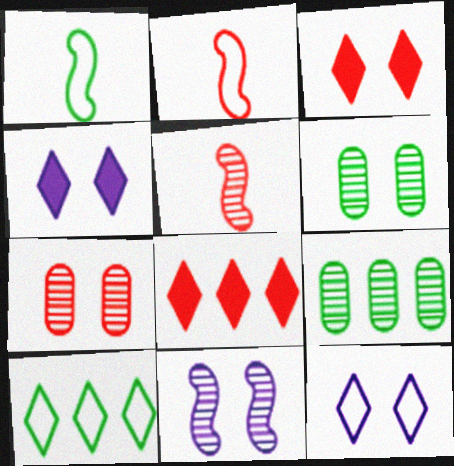[[2, 4, 9], 
[2, 7, 8]]